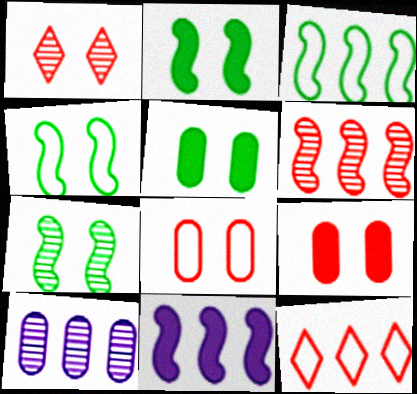[[2, 4, 7], 
[3, 6, 11]]